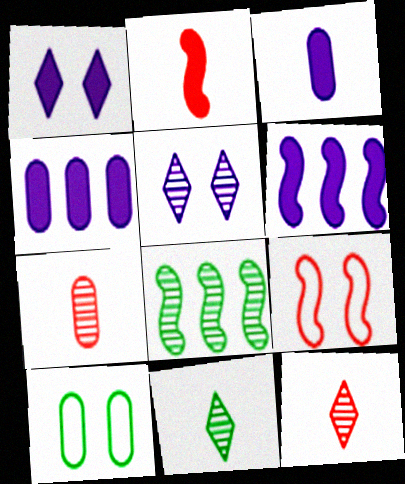[[1, 3, 6], 
[4, 7, 10], 
[4, 9, 11], 
[5, 7, 8], 
[6, 10, 12]]